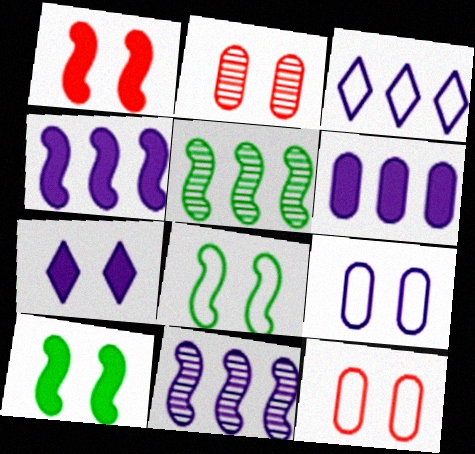[[2, 7, 8], 
[3, 6, 11]]